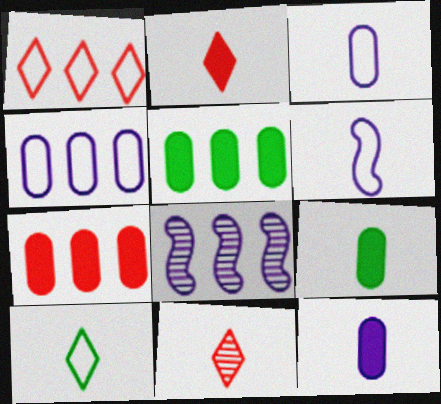[[1, 5, 8], 
[6, 9, 11]]